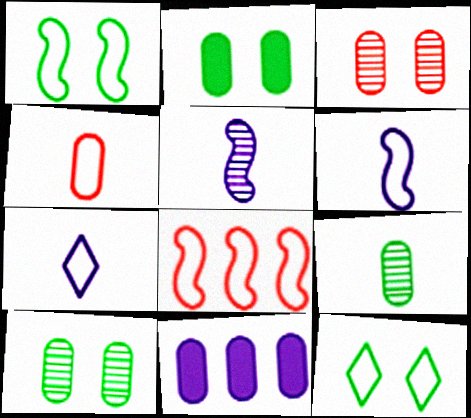[[1, 6, 8], 
[4, 10, 11]]